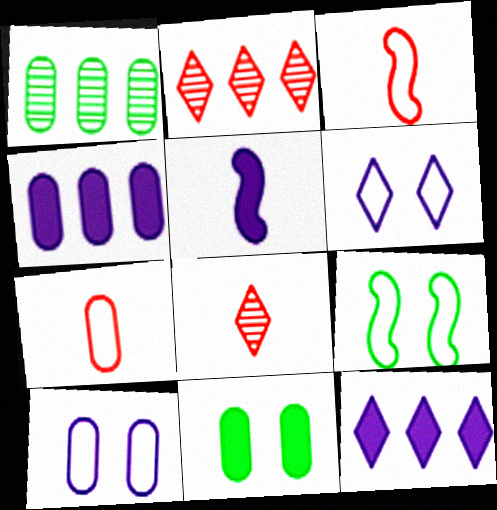[[4, 8, 9]]